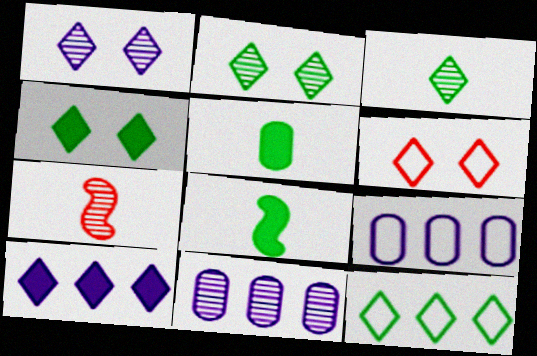[[1, 4, 6], 
[2, 7, 11], 
[3, 4, 12], 
[3, 6, 10], 
[4, 7, 9], 
[6, 8, 11]]